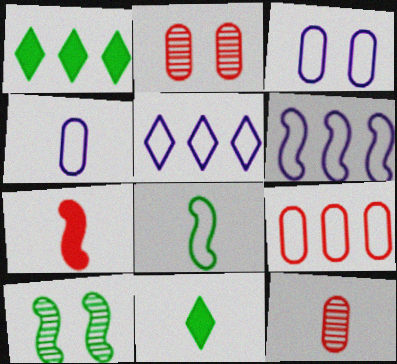[[2, 6, 11], 
[6, 7, 10]]